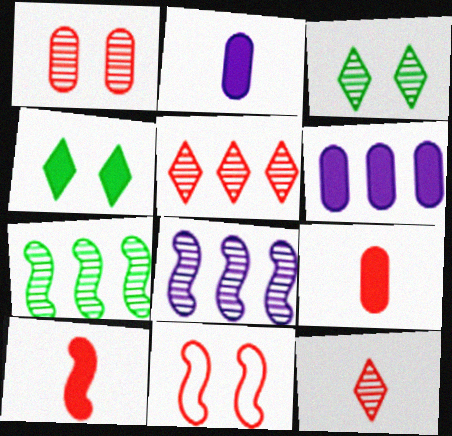[[4, 6, 10], 
[5, 9, 11]]